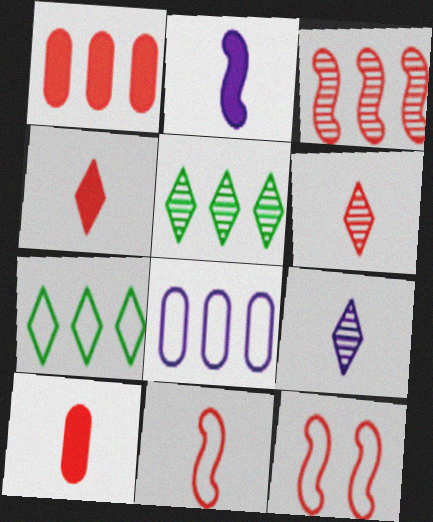[[1, 6, 12], 
[6, 10, 11]]